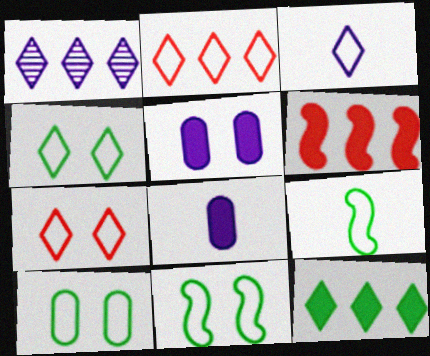[[1, 2, 12], 
[2, 3, 4], 
[4, 10, 11]]